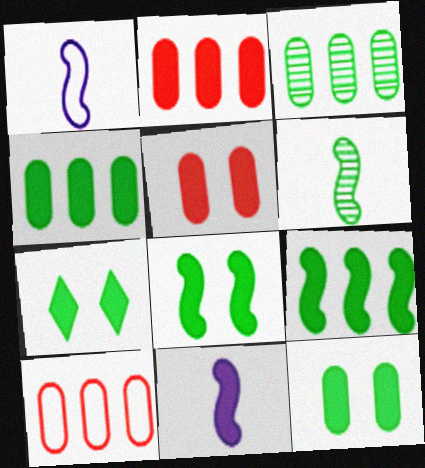[[2, 7, 11], 
[7, 8, 12]]